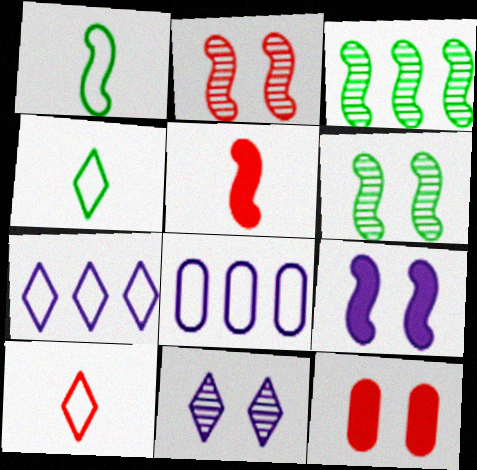[]